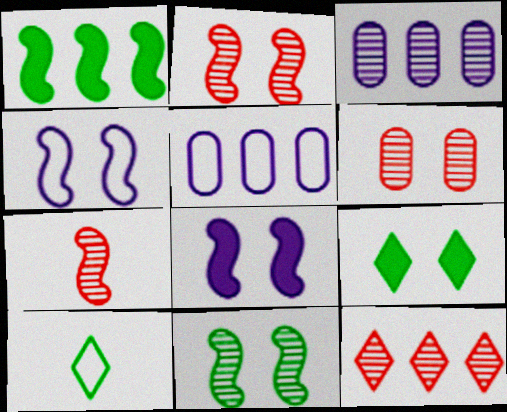[[1, 4, 7], 
[1, 5, 12], 
[4, 6, 9], 
[5, 7, 9], 
[6, 7, 12]]